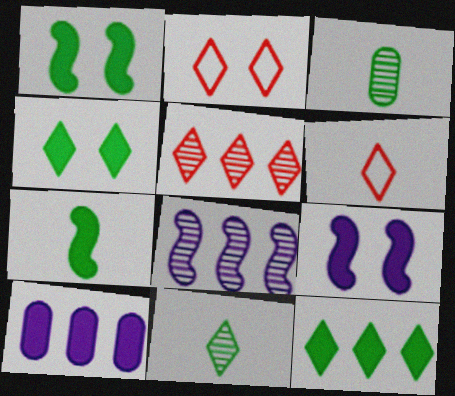[]